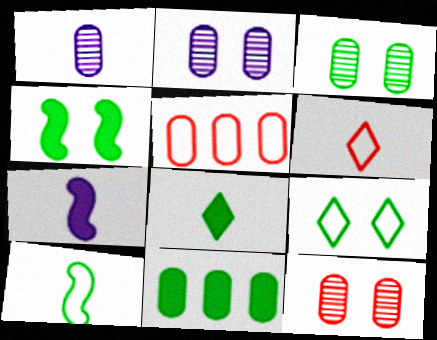[[2, 3, 12], 
[3, 4, 9], 
[4, 8, 11]]